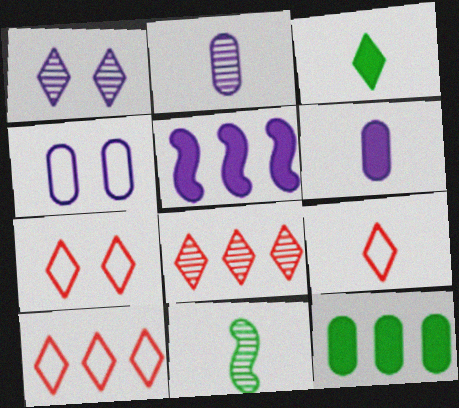[[1, 3, 10], 
[6, 9, 11], 
[7, 9, 10]]